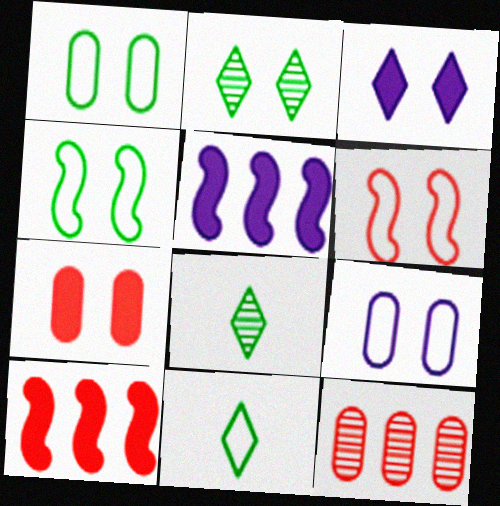[[8, 9, 10]]